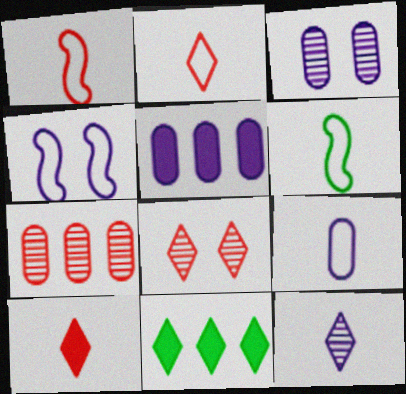[[1, 3, 11], 
[2, 6, 9], 
[3, 5, 9], 
[4, 5, 12], 
[5, 6, 8]]